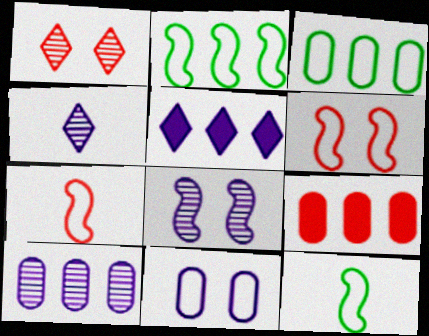[[1, 7, 9], 
[3, 9, 10], 
[4, 8, 10]]